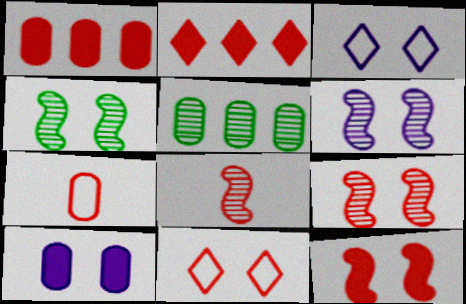[[1, 8, 11], 
[2, 7, 9], 
[3, 6, 10], 
[4, 6, 9], 
[4, 10, 11], 
[5, 7, 10]]